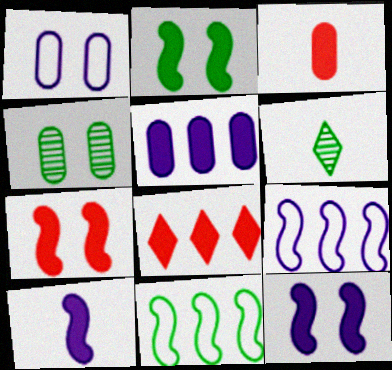[[2, 7, 12], 
[3, 7, 8]]